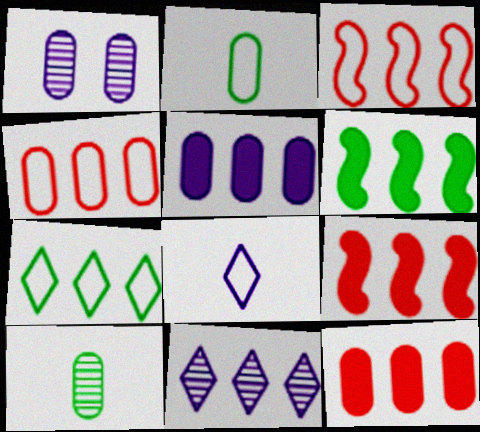[[1, 2, 12], 
[4, 6, 11]]